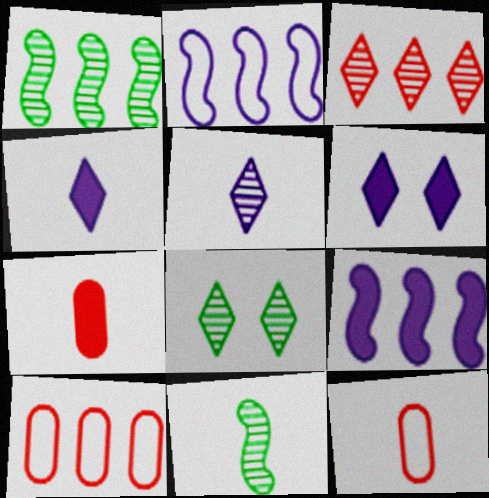[[1, 6, 12], 
[2, 7, 8], 
[3, 5, 8], 
[4, 11, 12], 
[6, 10, 11], 
[8, 9, 12]]